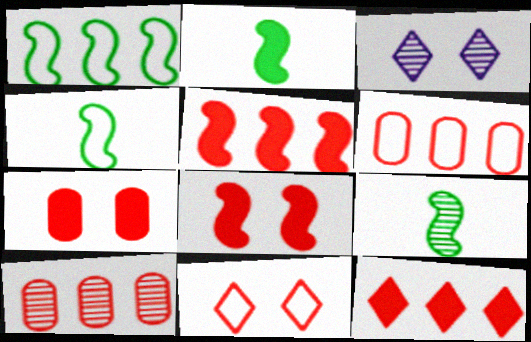[[2, 3, 6], 
[2, 4, 9], 
[3, 9, 10]]